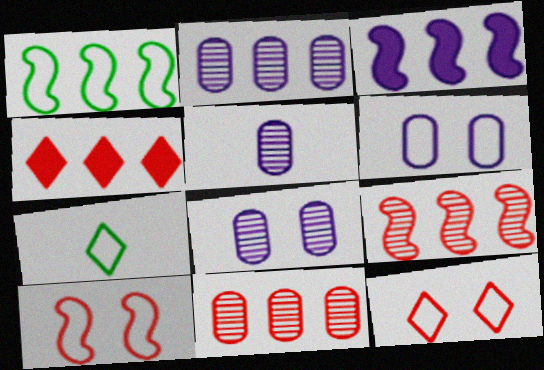[[1, 2, 4], 
[1, 3, 9], 
[2, 5, 8]]